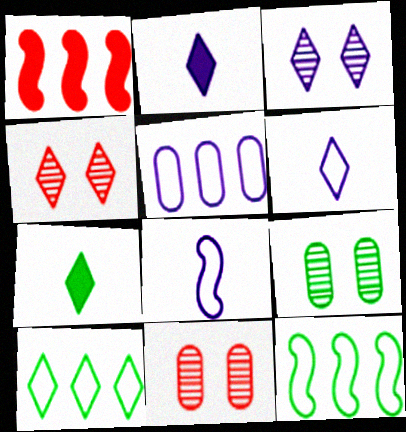[[1, 6, 9], 
[2, 4, 10], 
[2, 11, 12], 
[7, 9, 12]]